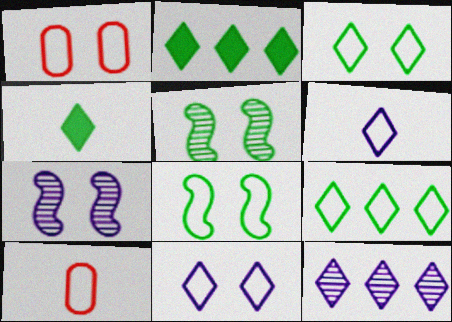[[1, 8, 11], 
[2, 7, 10]]